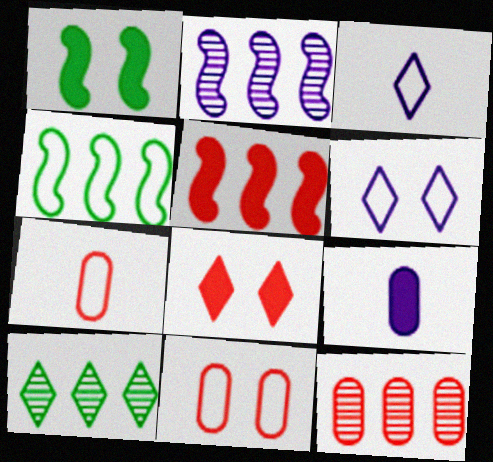[[1, 3, 12], 
[2, 4, 5], 
[2, 6, 9], 
[2, 10, 12], 
[3, 4, 11], 
[3, 8, 10], 
[4, 6, 7]]